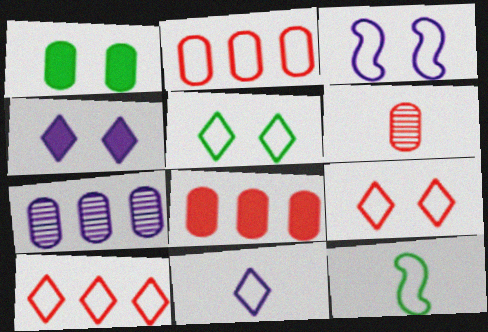[[5, 10, 11]]